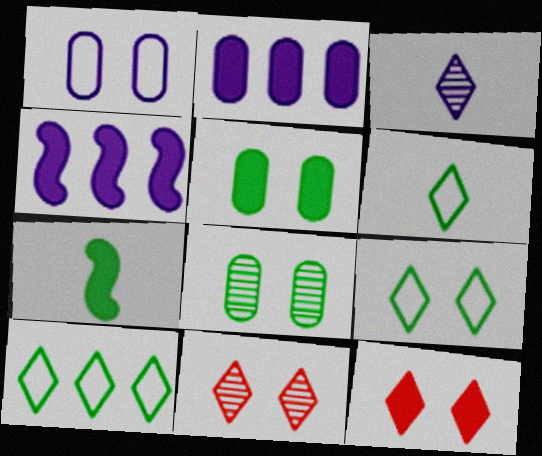[[1, 3, 4], 
[2, 7, 12], 
[3, 10, 12], 
[6, 9, 10], 
[7, 8, 10]]